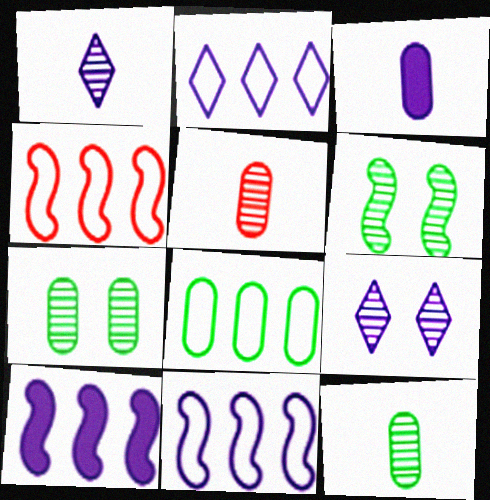[[2, 4, 8], 
[3, 9, 11]]